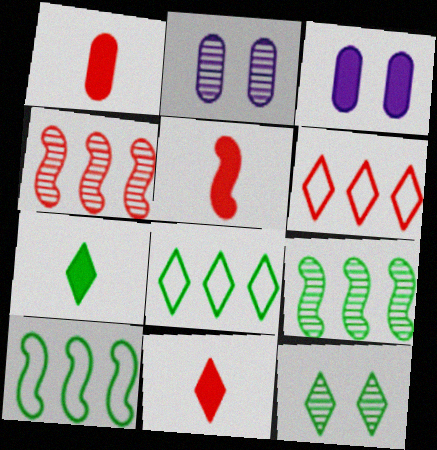[[1, 5, 11], 
[2, 5, 8], 
[2, 10, 11], 
[7, 8, 12]]